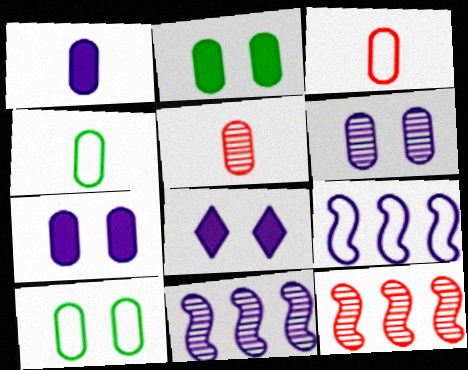[[1, 4, 5], 
[4, 8, 12]]